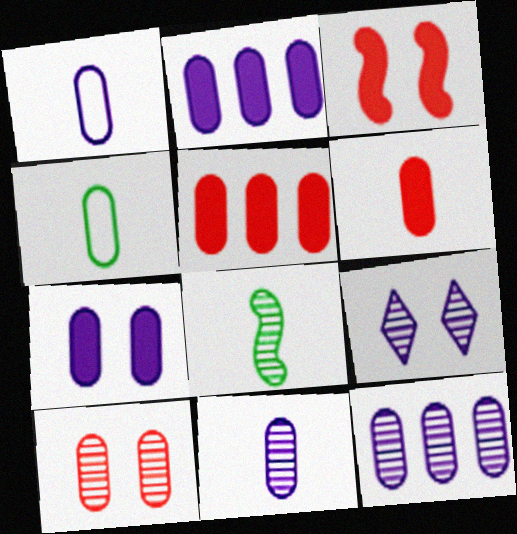[[1, 7, 12], 
[2, 4, 10], 
[4, 6, 11]]